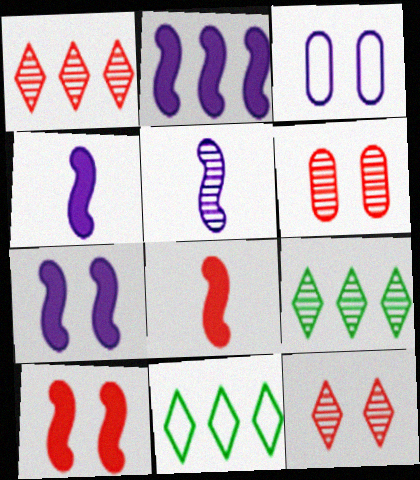[[2, 4, 7], 
[3, 8, 9], 
[4, 6, 11], 
[5, 6, 9]]